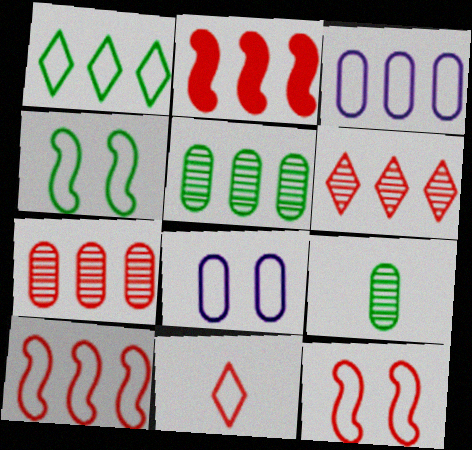[[1, 3, 10], 
[3, 4, 11]]